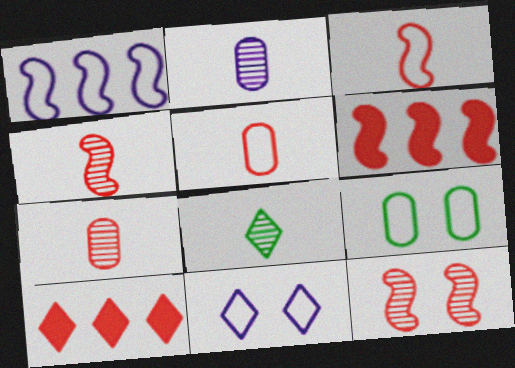[[2, 4, 8], 
[3, 6, 12], 
[5, 10, 12], 
[8, 10, 11]]